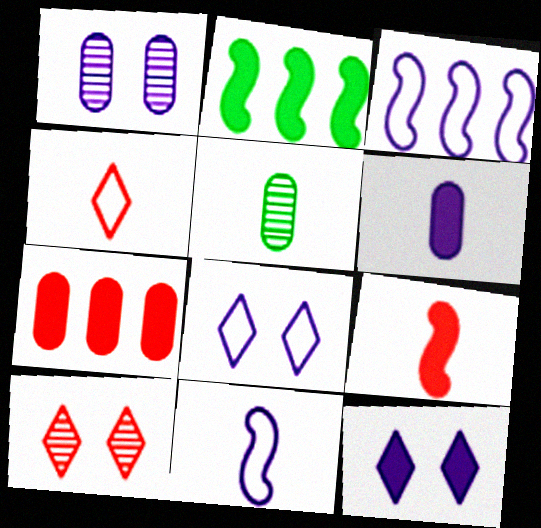[[1, 2, 4]]